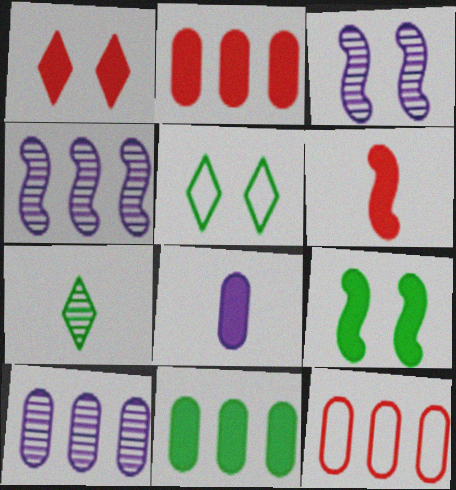[[1, 2, 6], 
[5, 6, 10], 
[10, 11, 12]]